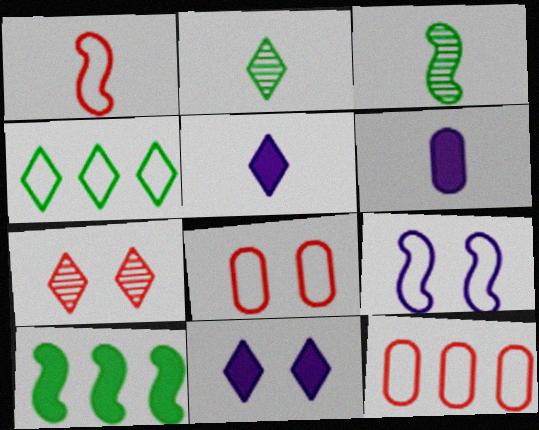[[1, 2, 6], 
[3, 11, 12], 
[4, 5, 7]]